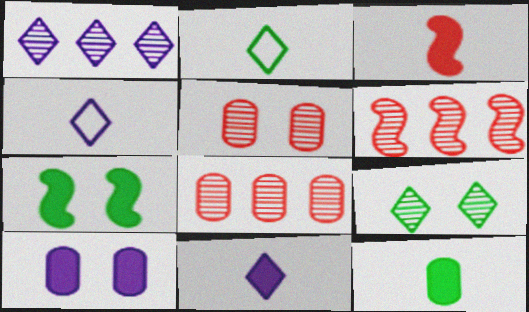[[2, 6, 10], 
[3, 11, 12], 
[4, 7, 8]]